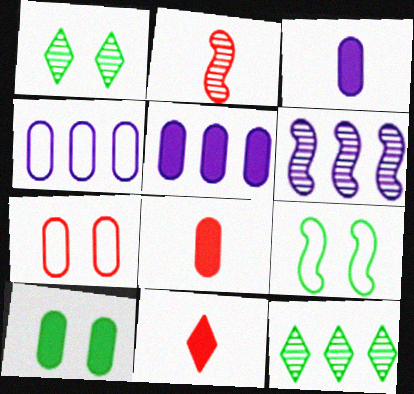[[1, 9, 10], 
[5, 8, 10]]